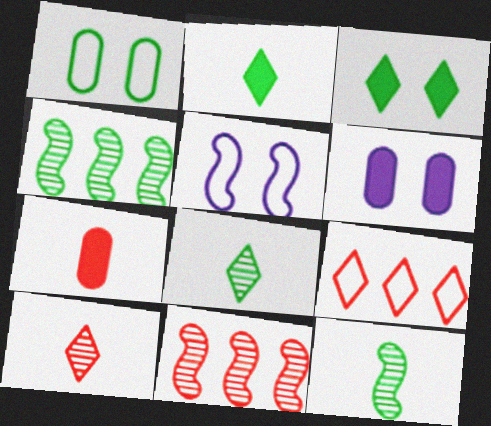[[1, 2, 4], 
[6, 9, 12]]